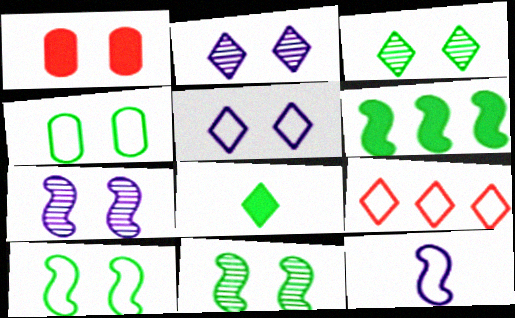[[1, 2, 10], 
[1, 5, 11], 
[2, 8, 9], 
[4, 9, 12]]